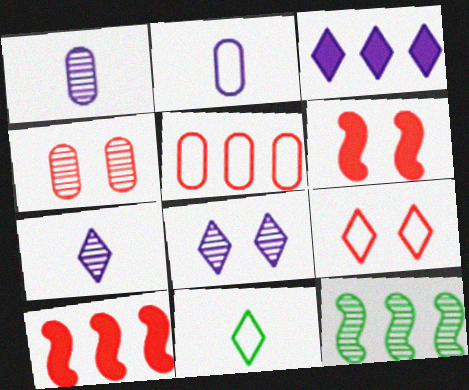[[3, 5, 12], 
[4, 6, 9], 
[4, 7, 12]]